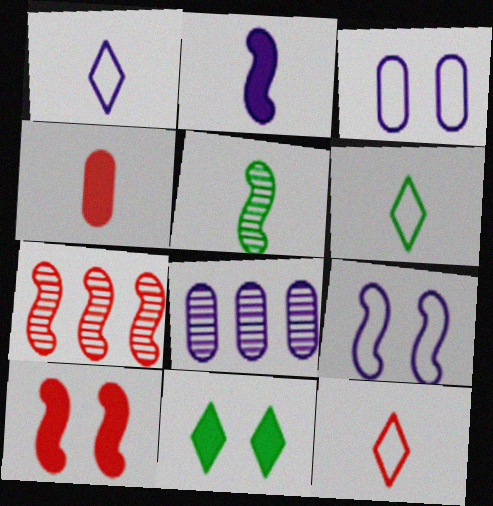[[1, 4, 5], 
[1, 6, 12], 
[6, 8, 10]]